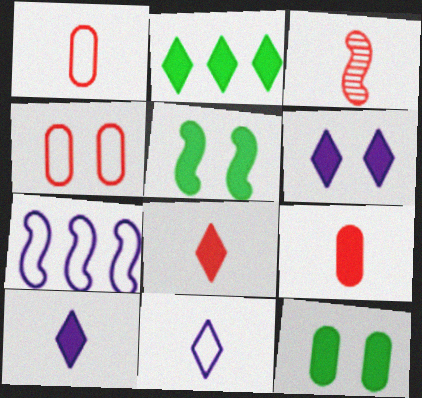[[1, 3, 8], 
[2, 6, 8], 
[3, 5, 7]]